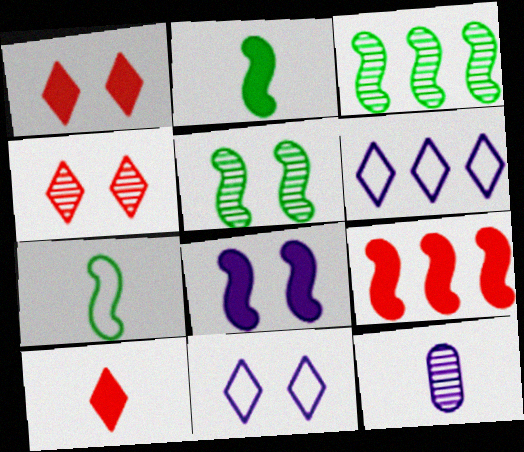[[2, 8, 9], 
[3, 4, 12], 
[6, 8, 12], 
[7, 10, 12]]